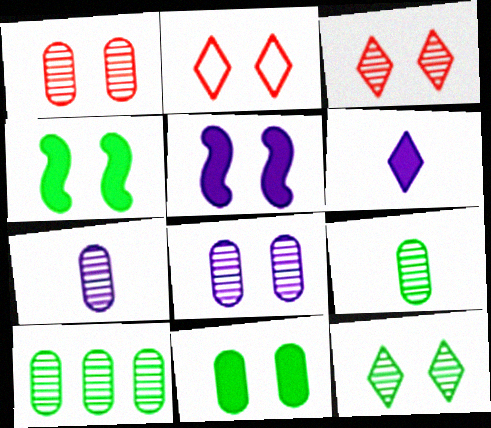[[1, 7, 10], 
[2, 4, 8]]